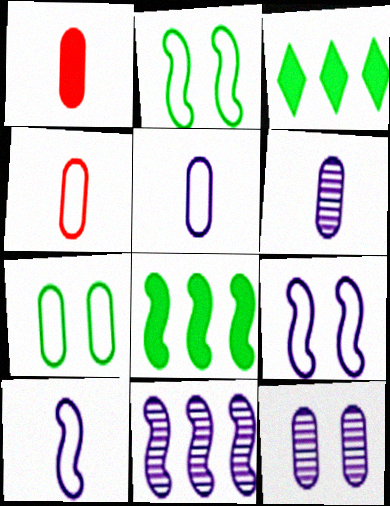[]